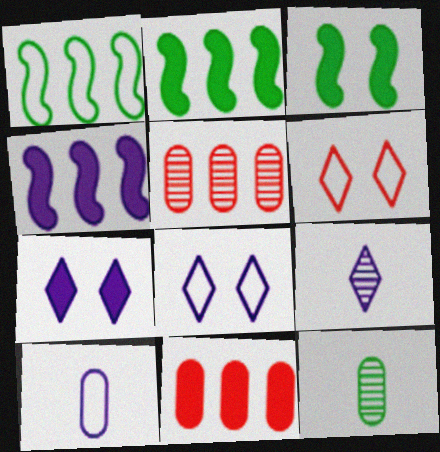[[1, 6, 10], 
[4, 6, 12]]